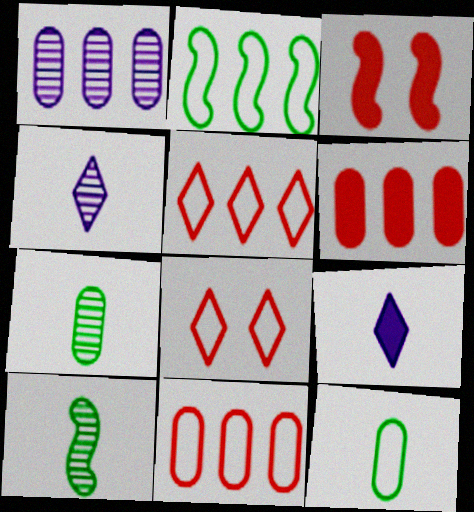[]